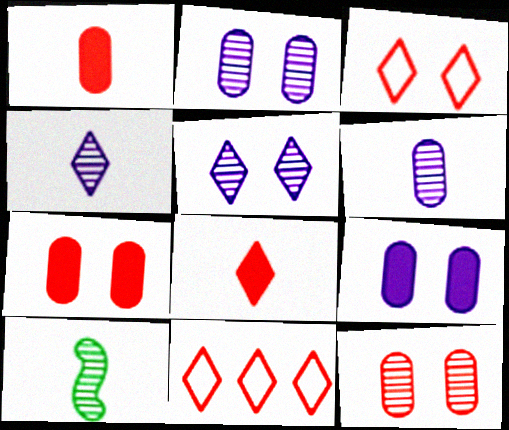[[9, 10, 11]]